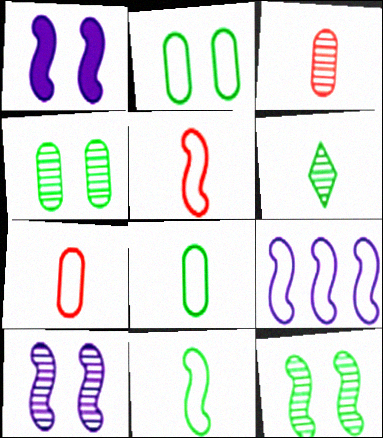[]